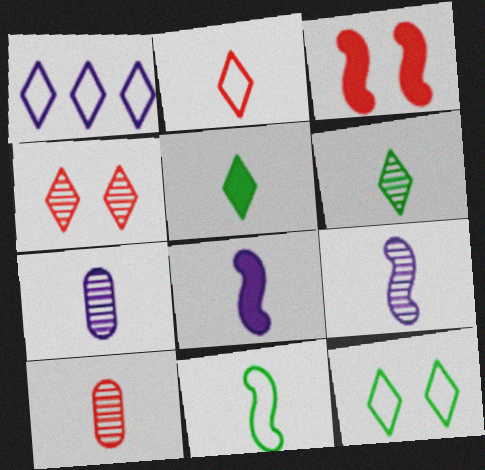[[1, 2, 12], 
[1, 4, 5], 
[6, 9, 10]]